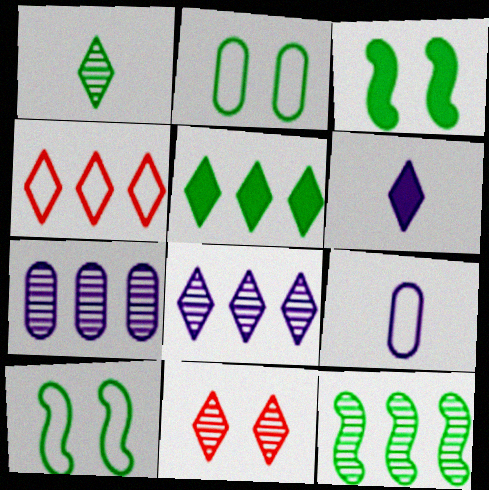[[1, 8, 11], 
[4, 5, 8], 
[4, 9, 10]]